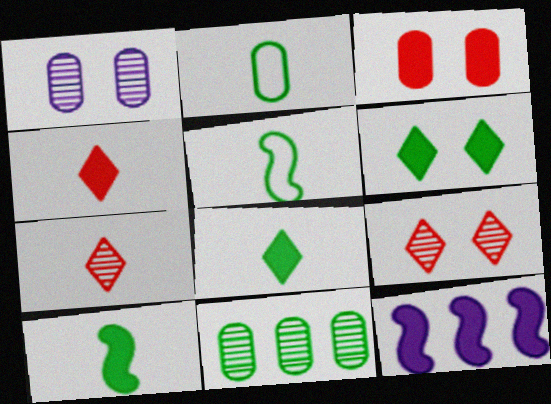[[2, 9, 12], 
[3, 8, 12], 
[5, 6, 11]]